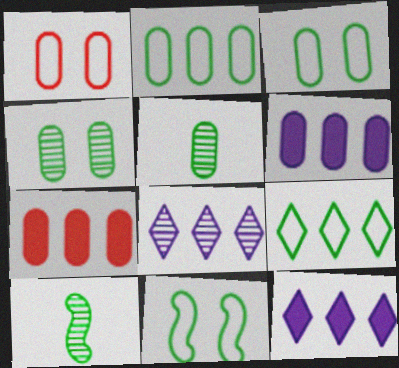[[1, 5, 6], 
[1, 10, 12]]